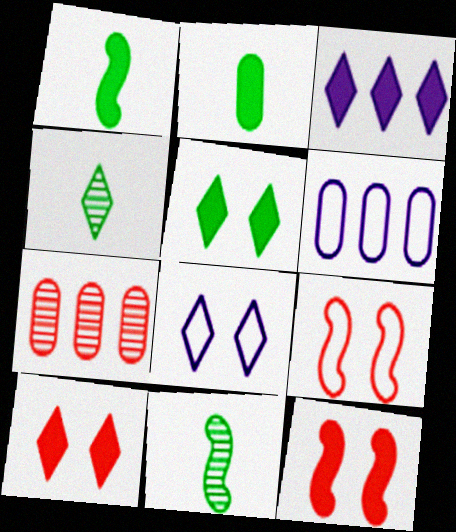[[1, 7, 8], 
[2, 3, 12], 
[4, 6, 12], 
[6, 10, 11]]